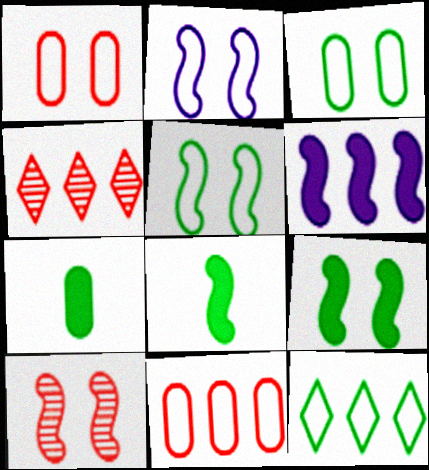[[2, 4, 7], 
[2, 9, 10]]